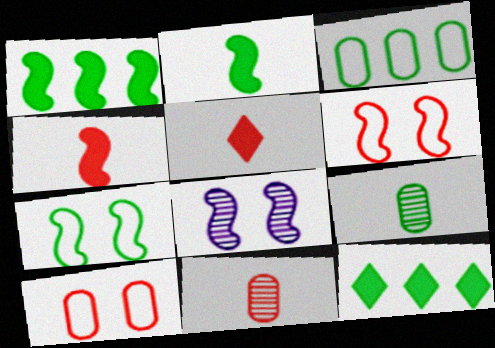[[3, 5, 8], 
[7, 9, 12]]